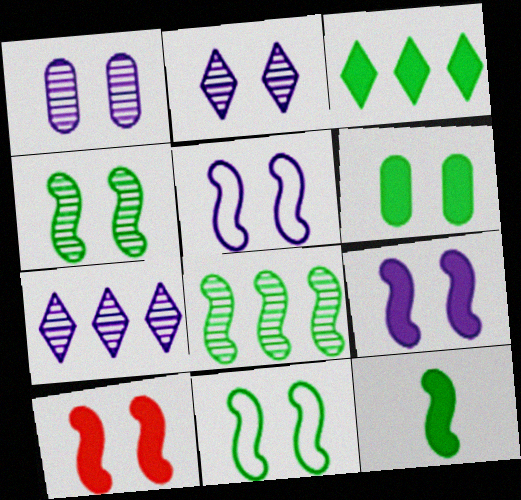[[3, 6, 12], 
[4, 5, 10], 
[8, 11, 12]]